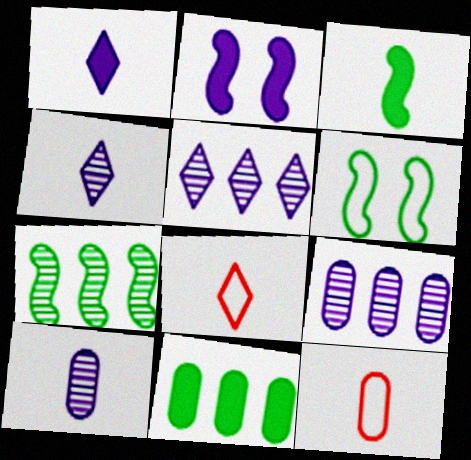[[3, 4, 12], 
[3, 6, 7], 
[3, 8, 10]]